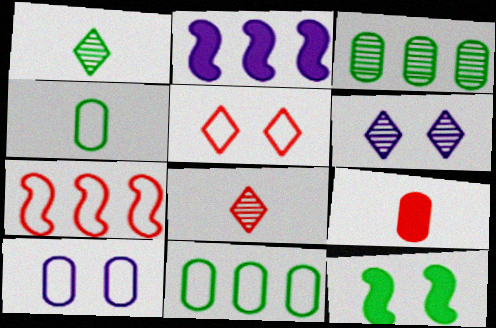[[1, 11, 12], 
[3, 9, 10]]